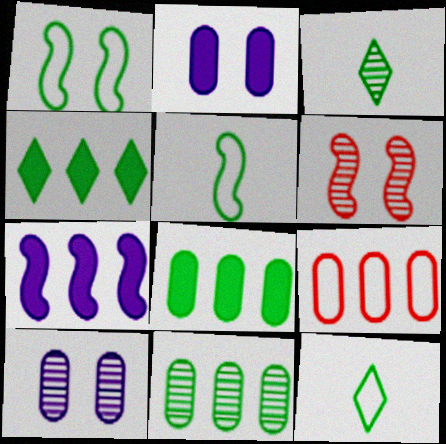[[1, 3, 8], 
[5, 6, 7]]